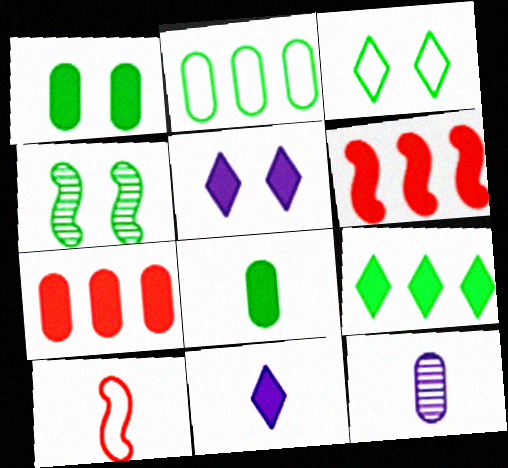[[1, 3, 4], 
[1, 6, 11], 
[3, 6, 12], 
[5, 6, 8]]